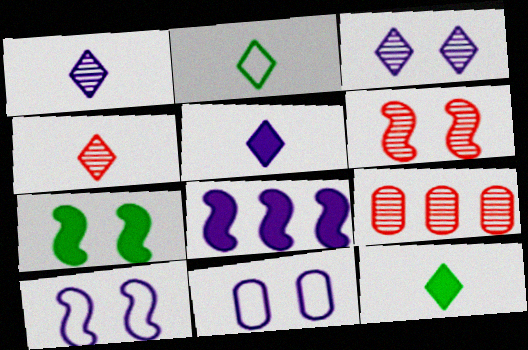[[1, 8, 11], 
[2, 4, 5], 
[4, 6, 9], 
[6, 7, 10], 
[9, 10, 12]]